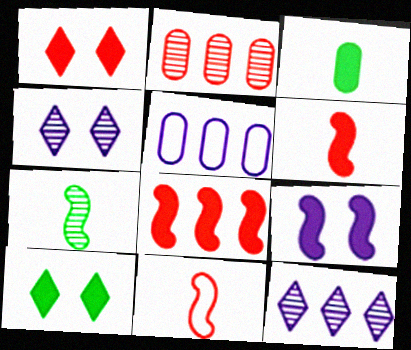[[1, 2, 11], 
[1, 5, 7], 
[2, 4, 7]]